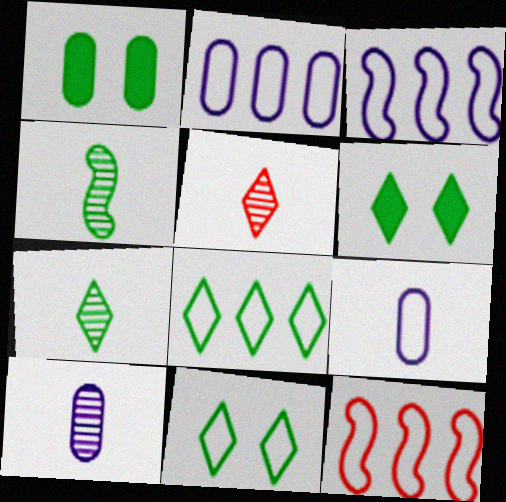[[1, 3, 5], 
[1, 4, 8], 
[2, 8, 12], 
[4, 5, 10], 
[6, 7, 8], 
[6, 10, 12], 
[9, 11, 12]]